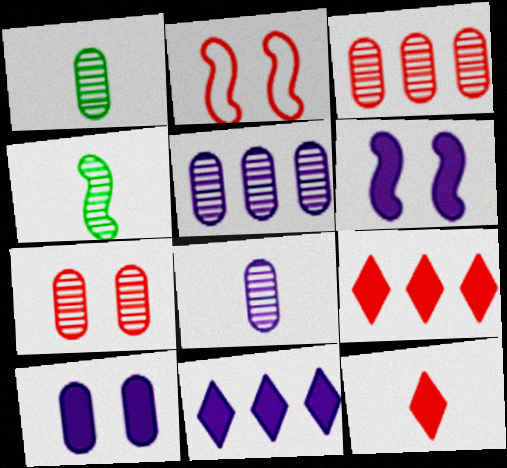[[1, 2, 11], 
[1, 5, 7], 
[2, 3, 12]]